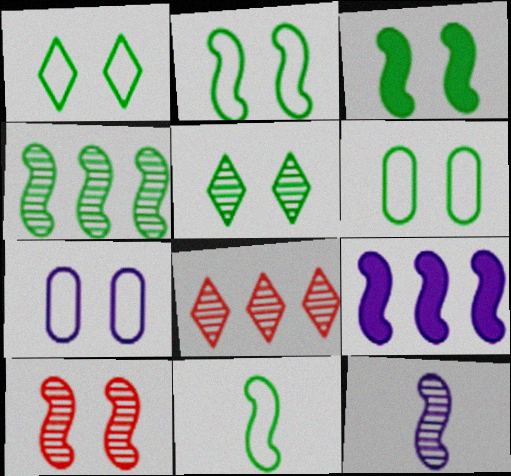[[1, 2, 6], 
[3, 4, 11], 
[3, 5, 6], 
[4, 10, 12], 
[9, 10, 11]]